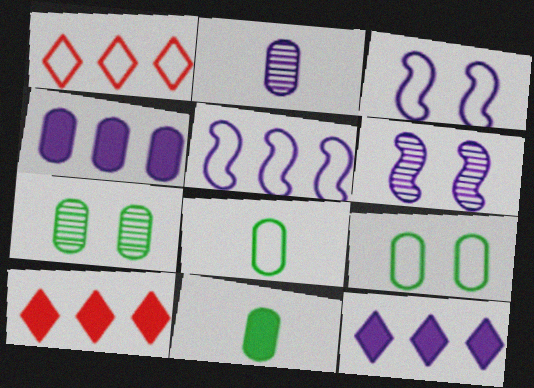[[1, 3, 8], 
[1, 6, 11], 
[2, 3, 12], 
[6, 8, 10]]